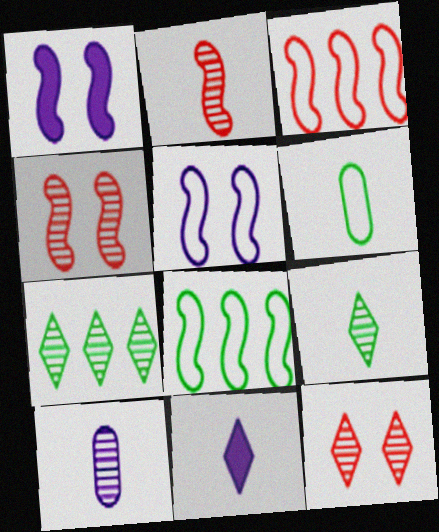[[1, 2, 8], 
[2, 6, 11], 
[2, 9, 10], 
[4, 7, 10]]